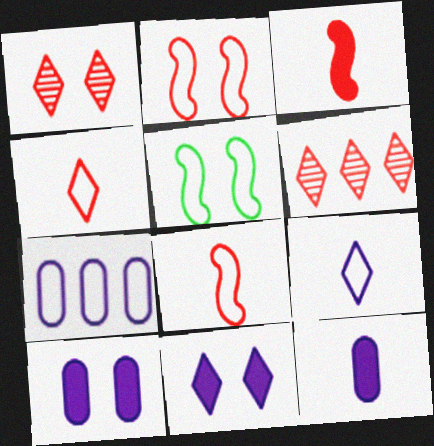[[1, 5, 10], 
[4, 5, 7], 
[5, 6, 12]]